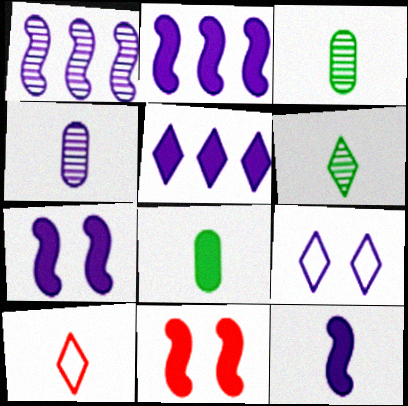[[2, 4, 9], 
[2, 7, 12], 
[3, 10, 12], 
[5, 8, 11]]